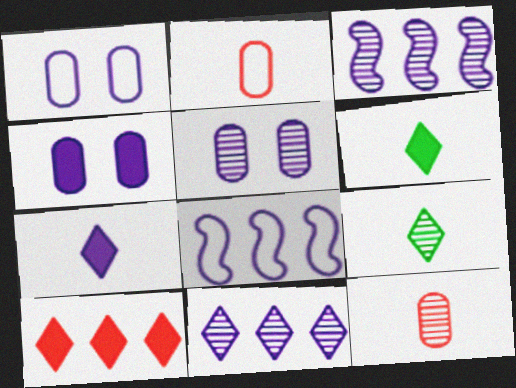[[1, 3, 7], 
[1, 4, 5], 
[5, 7, 8]]